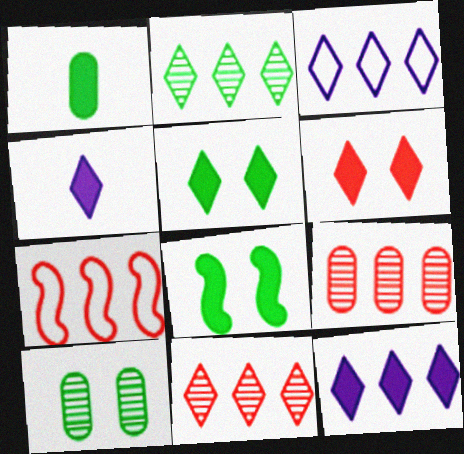[[4, 7, 10]]